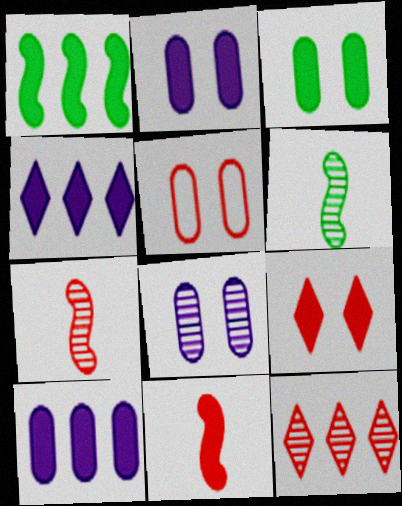[[3, 4, 11], 
[3, 5, 8], 
[4, 5, 6], 
[5, 11, 12], 
[6, 8, 12]]